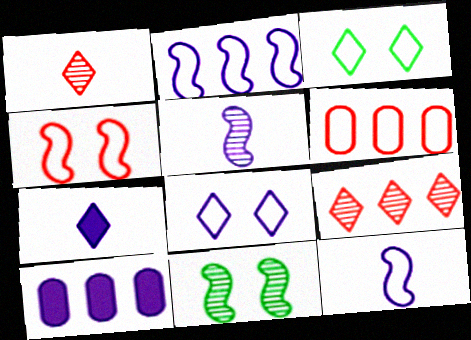[[3, 6, 12], 
[3, 7, 9], 
[5, 8, 10], 
[6, 7, 11]]